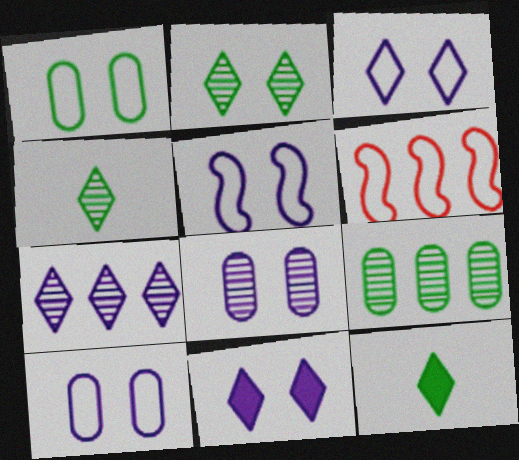[[3, 5, 10], 
[5, 8, 11], 
[6, 8, 12]]